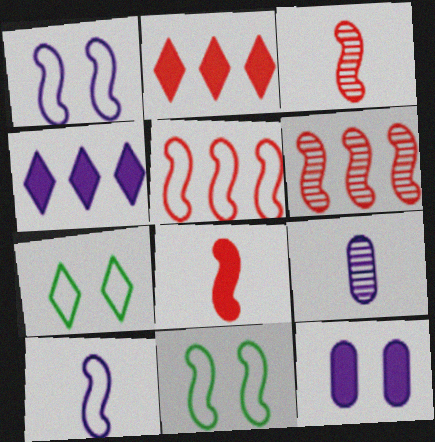[[1, 4, 9], 
[2, 9, 11], 
[5, 10, 11]]